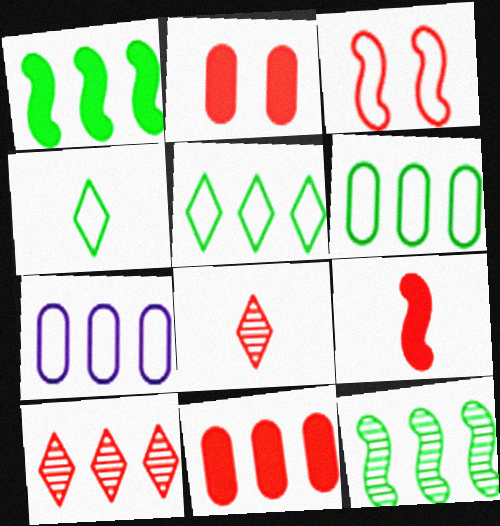[[1, 7, 10], 
[3, 4, 7], 
[3, 8, 11]]